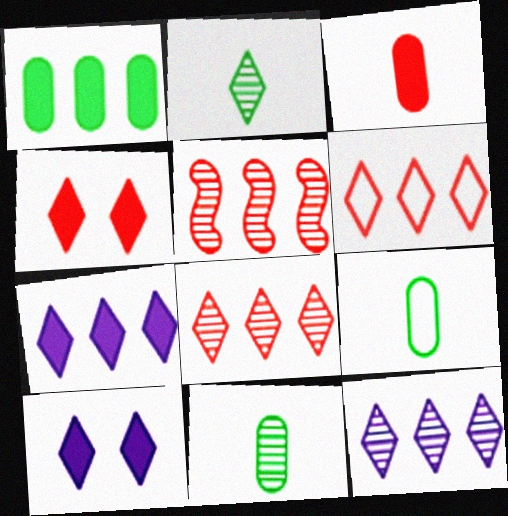[[2, 6, 10], 
[5, 9, 10]]